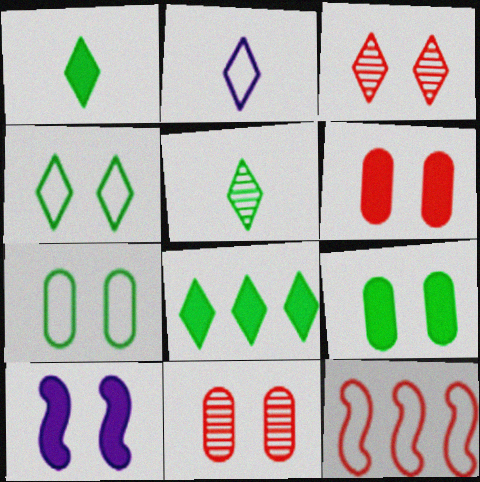[[2, 3, 8], 
[2, 7, 12], 
[3, 7, 10], 
[4, 5, 8], 
[4, 10, 11]]